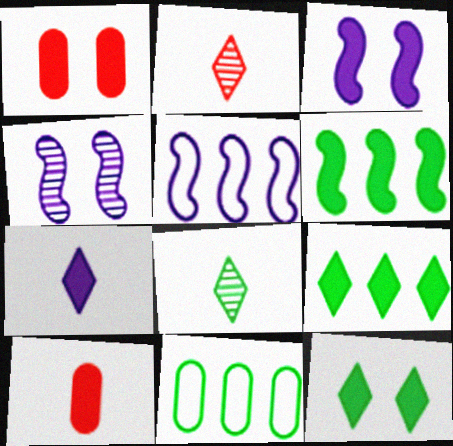[[1, 3, 12], 
[1, 5, 8], 
[1, 6, 7], 
[2, 3, 11], 
[3, 9, 10]]